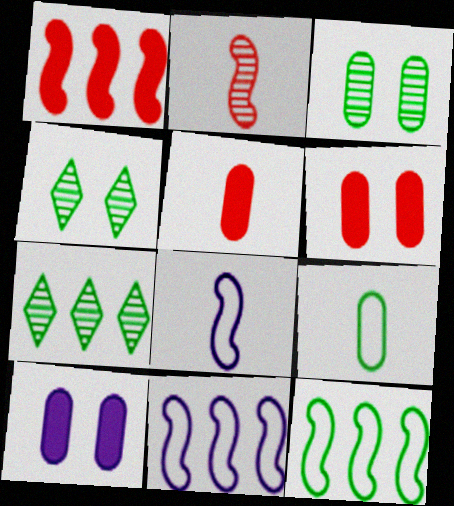[[4, 5, 11], 
[6, 7, 8]]